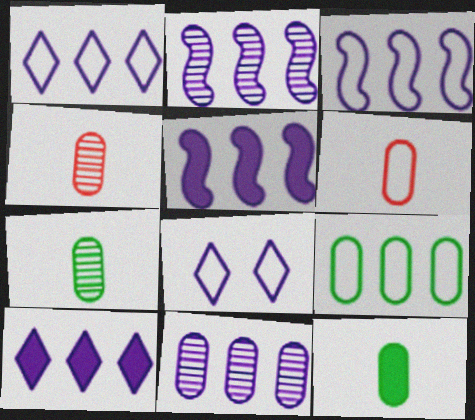[[1, 5, 11], 
[2, 3, 5], 
[3, 10, 11]]